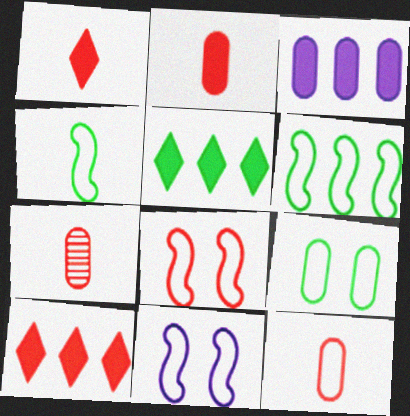[[2, 7, 12], 
[3, 7, 9], 
[5, 7, 11], 
[7, 8, 10]]